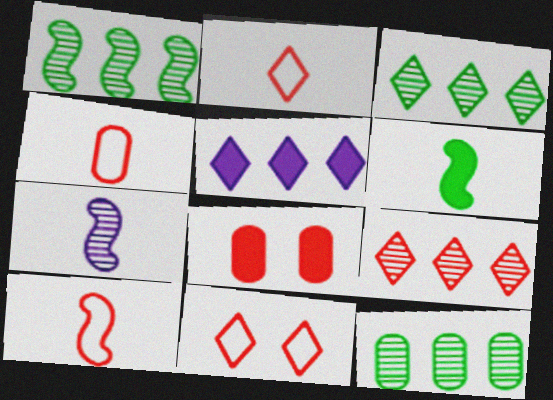[[1, 3, 12], 
[2, 4, 10], 
[5, 6, 8], 
[6, 7, 10], 
[8, 9, 10]]